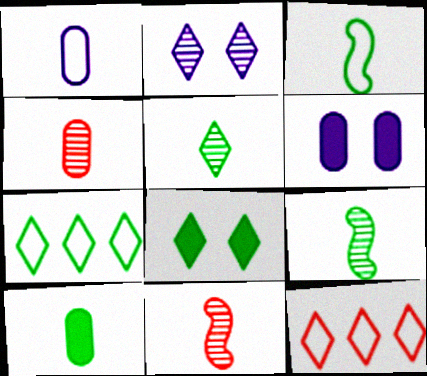[[1, 4, 10], 
[3, 5, 10], 
[5, 7, 8], 
[6, 7, 11], 
[6, 9, 12]]